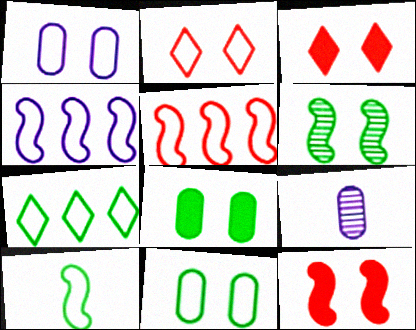[[1, 3, 6], 
[7, 9, 12], 
[7, 10, 11]]